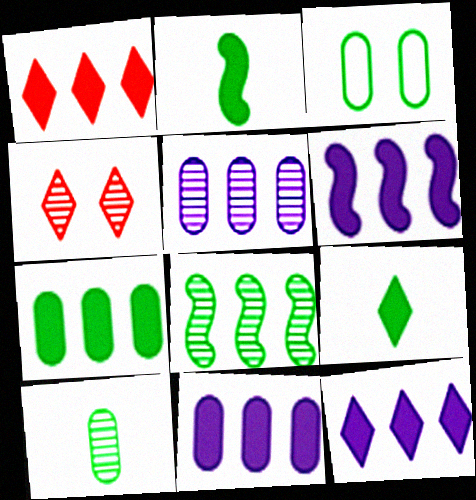[[1, 6, 7], 
[3, 7, 10], 
[3, 8, 9], 
[6, 11, 12]]